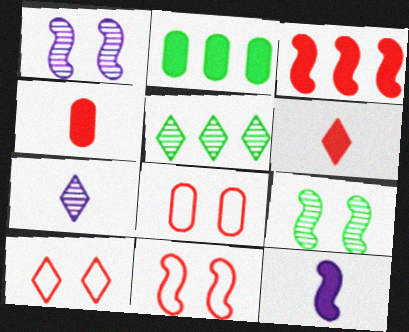[[2, 7, 11], 
[5, 8, 12], 
[8, 10, 11]]